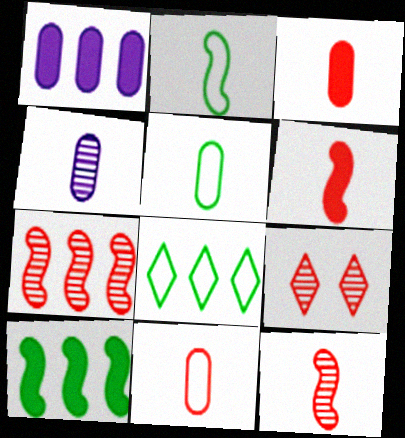[[1, 2, 9], 
[1, 7, 8], 
[3, 4, 5]]